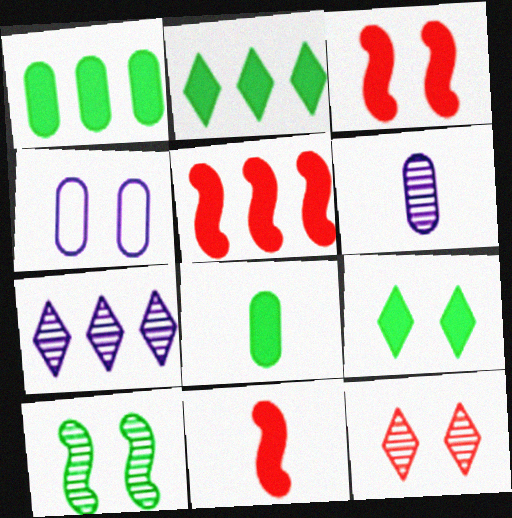[[3, 5, 11]]